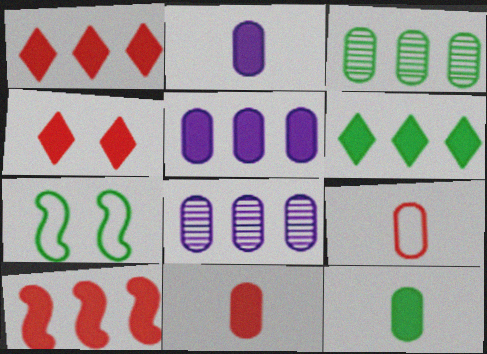[[2, 11, 12], 
[4, 10, 11], 
[5, 6, 10]]